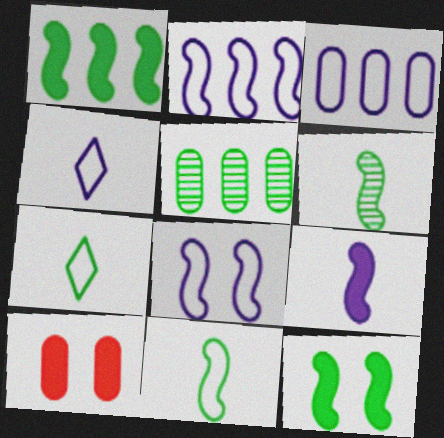[[3, 4, 8], 
[5, 7, 12]]